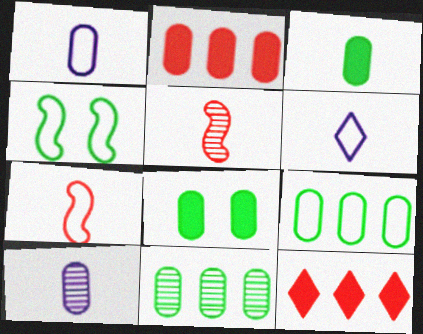[[3, 5, 6], 
[4, 10, 12]]